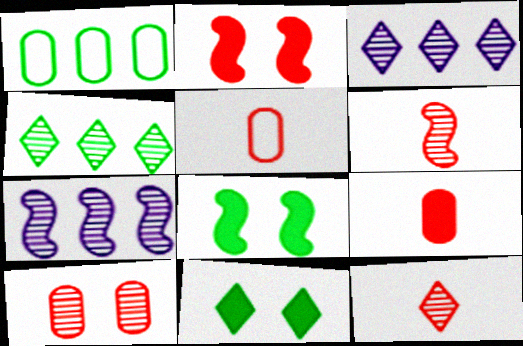[[3, 5, 8], 
[5, 7, 11]]